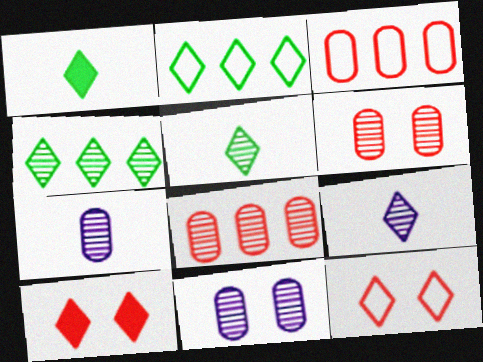[[2, 9, 10]]